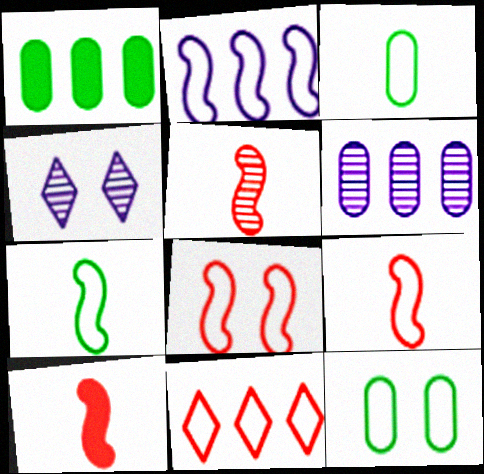[[1, 4, 9], 
[2, 7, 8], 
[5, 9, 10]]